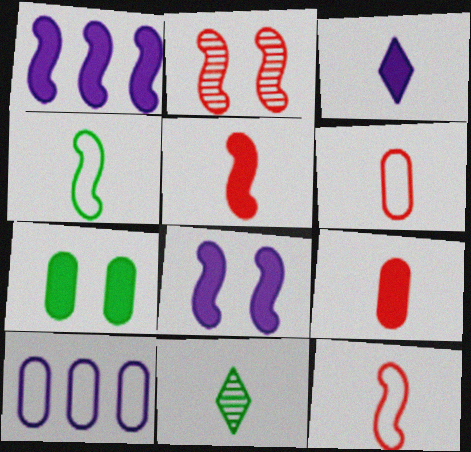[[1, 2, 4]]